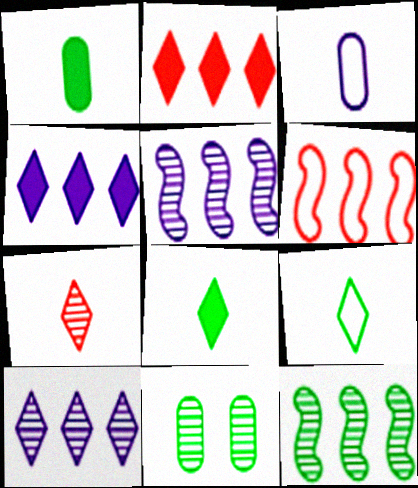[[5, 7, 11]]